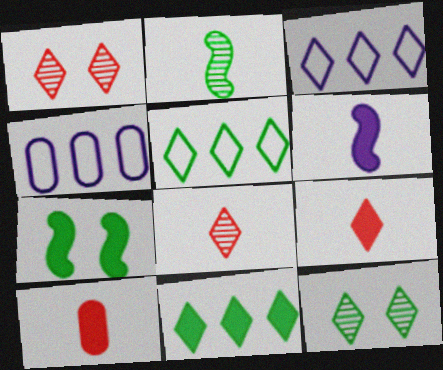[[3, 9, 12], 
[4, 7, 8]]